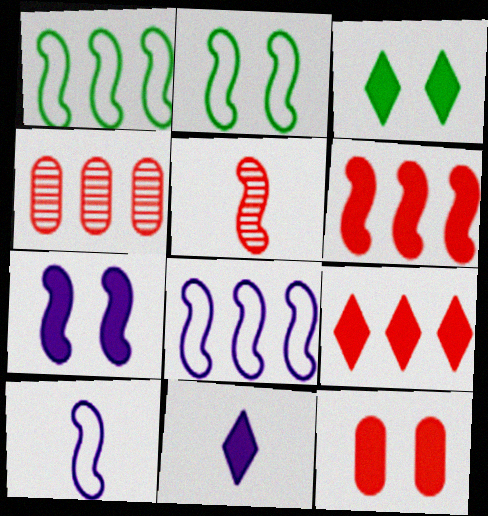[[1, 5, 7], 
[2, 4, 11], 
[3, 4, 10], 
[3, 7, 12], 
[3, 9, 11]]